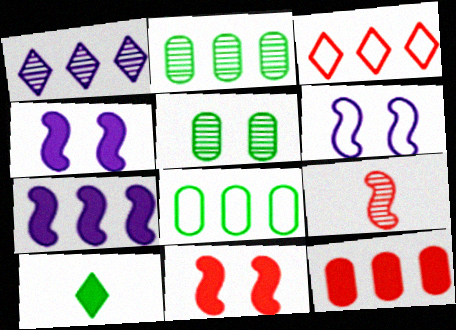[[1, 5, 9], 
[2, 3, 7], 
[4, 10, 12]]